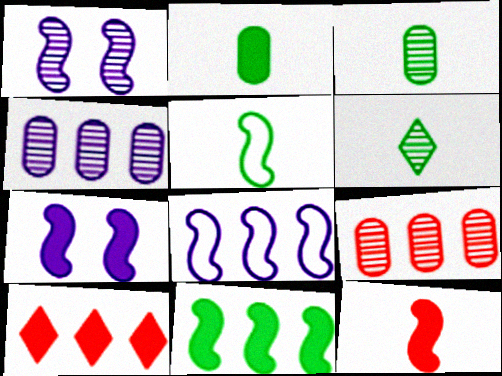[[1, 6, 9], 
[2, 5, 6], 
[2, 7, 10], 
[7, 11, 12]]